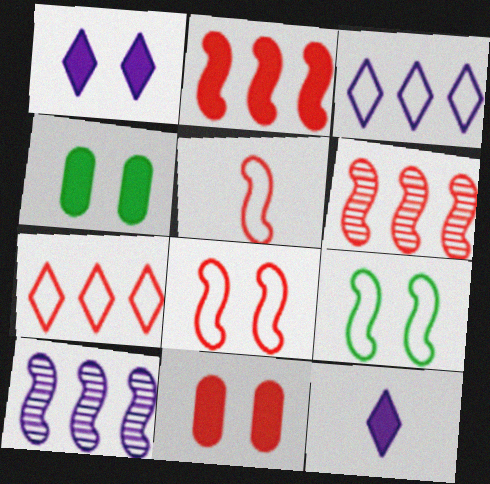[[2, 4, 12]]